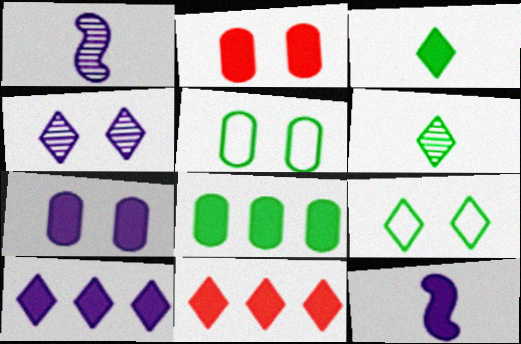[[1, 5, 11], 
[7, 10, 12]]